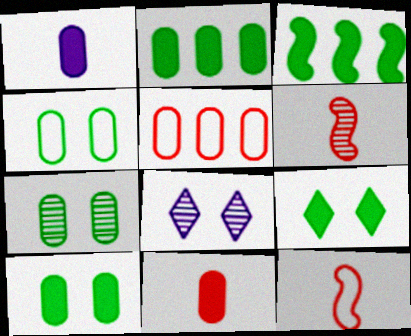[[1, 5, 7], 
[2, 8, 12], 
[4, 7, 10]]